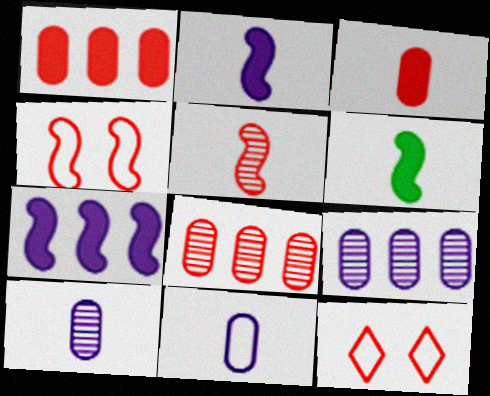[[1, 5, 12], 
[6, 9, 12]]